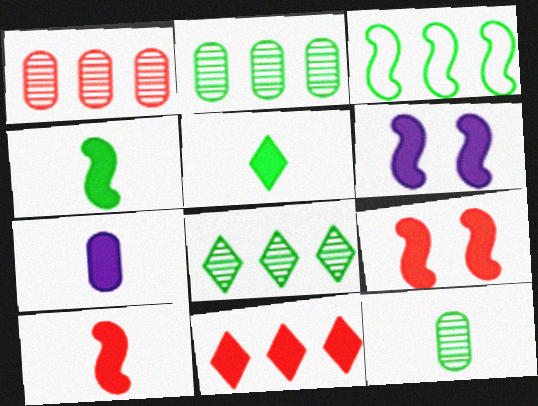[[5, 7, 10]]